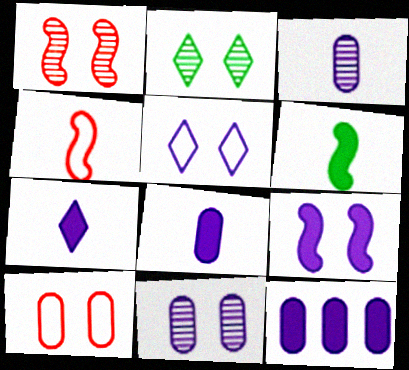[[1, 2, 11], 
[2, 4, 12], 
[2, 9, 10], 
[5, 9, 11], 
[7, 9, 12]]